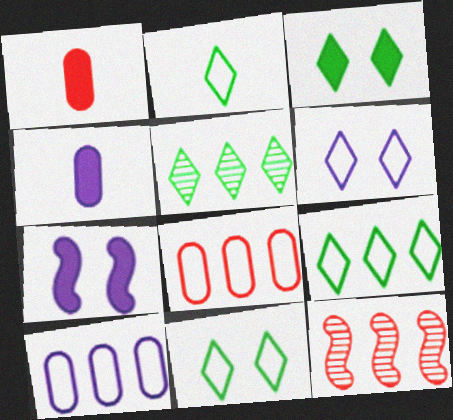[[2, 3, 5], 
[2, 9, 11], 
[4, 11, 12]]